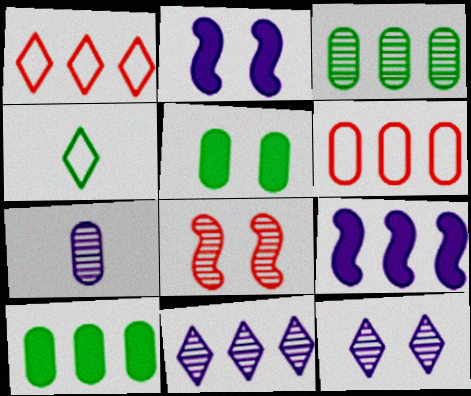[[1, 3, 9], 
[5, 6, 7]]